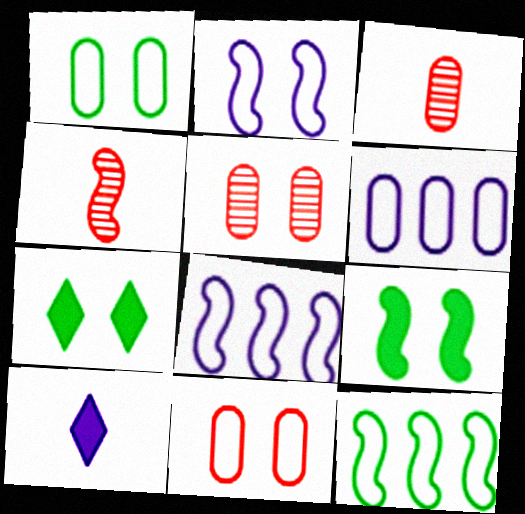[[2, 5, 7], 
[3, 7, 8], 
[4, 6, 7], 
[4, 8, 9], 
[5, 10, 12]]